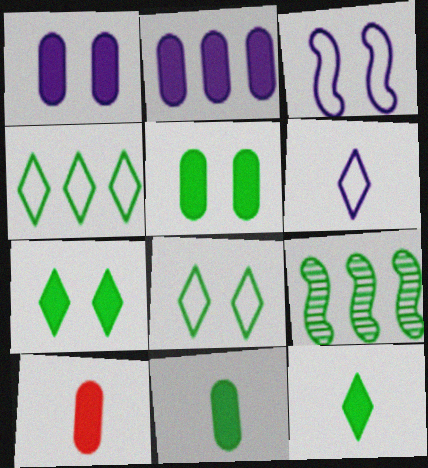[[2, 5, 10], 
[8, 9, 11]]